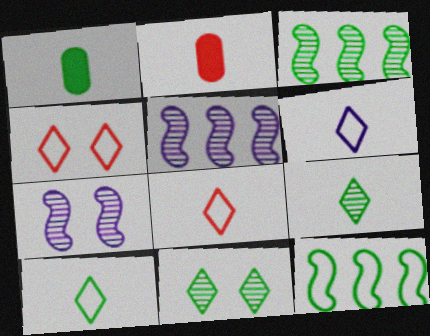[[1, 4, 5], 
[1, 11, 12], 
[6, 8, 10]]